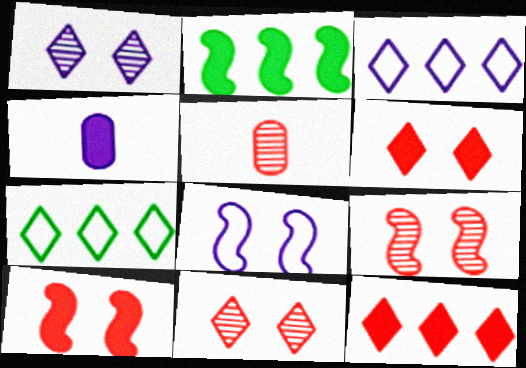[[2, 4, 6], 
[4, 7, 9]]